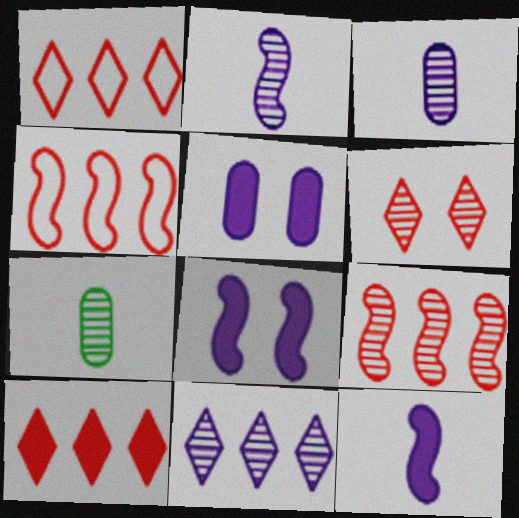[[1, 7, 8]]